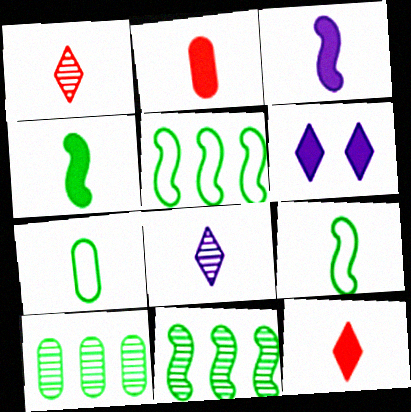[[1, 3, 7], 
[2, 8, 9]]